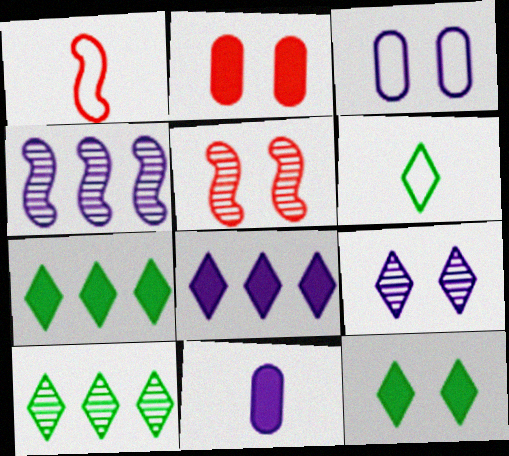[[2, 4, 6], 
[3, 5, 12], 
[6, 10, 12]]